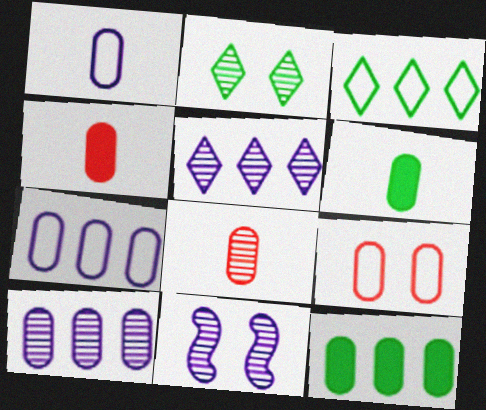[[1, 6, 8], 
[3, 4, 11], 
[6, 9, 10]]